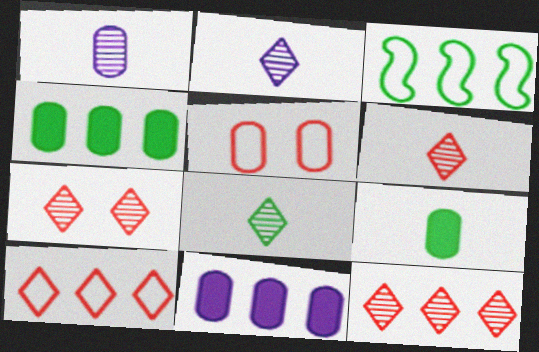[[1, 4, 5], 
[2, 6, 8], 
[3, 11, 12], 
[6, 7, 12]]